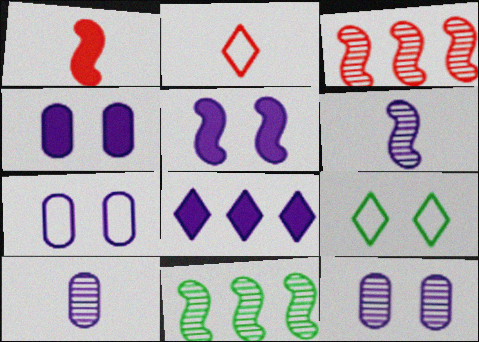[[2, 4, 11], 
[4, 7, 12], 
[6, 7, 8]]